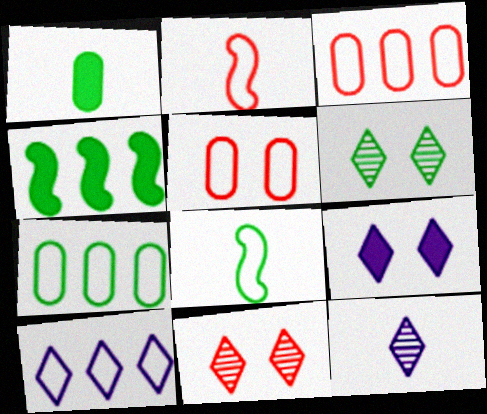[[1, 2, 12], 
[4, 5, 12], 
[5, 8, 10], 
[9, 10, 12]]